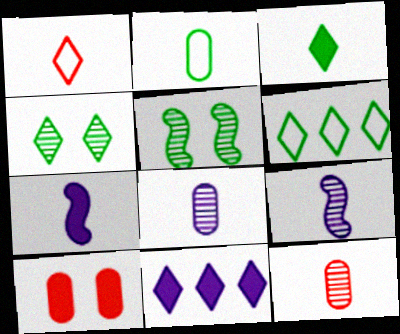[[1, 4, 11], 
[3, 4, 6], 
[6, 9, 10]]